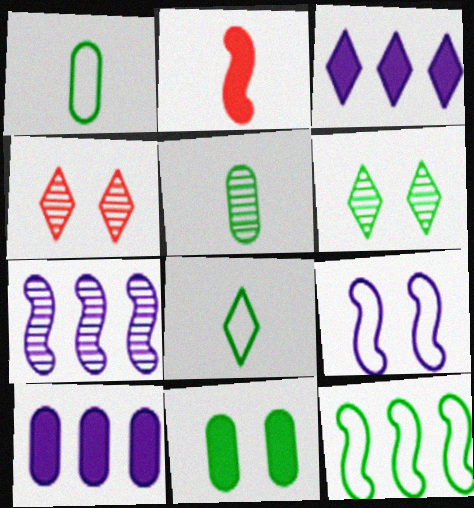[[2, 3, 11], 
[3, 4, 8], 
[4, 5, 7], 
[4, 9, 11]]